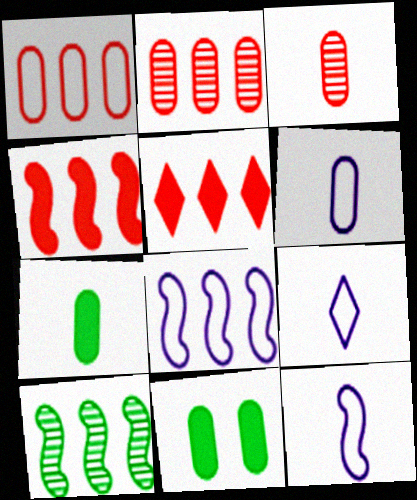[[2, 6, 11], 
[3, 6, 7], 
[4, 8, 10], 
[6, 9, 12]]